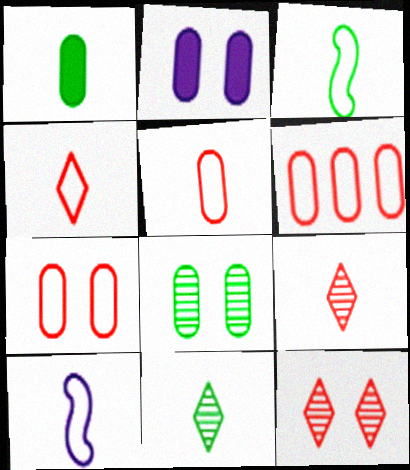[[1, 3, 11], 
[1, 9, 10], 
[2, 7, 8], 
[5, 6, 7]]